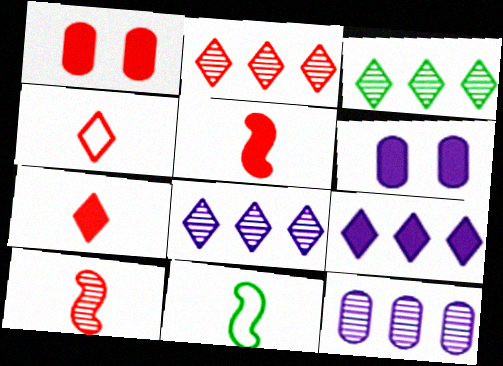[[1, 8, 11], 
[2, 3, 8], 
[2, 6, 11]]